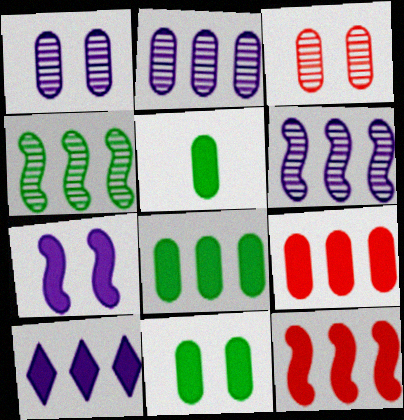[[5, 8, 11], 
[8, 10, 12]]